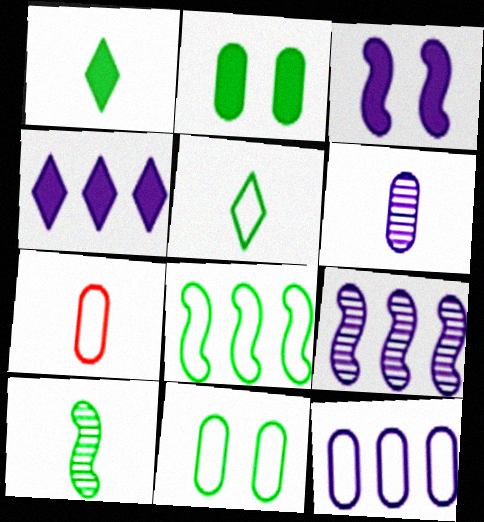[[4, 9, 12], 
[5, 8, 11], 
[7, 11, 12]]